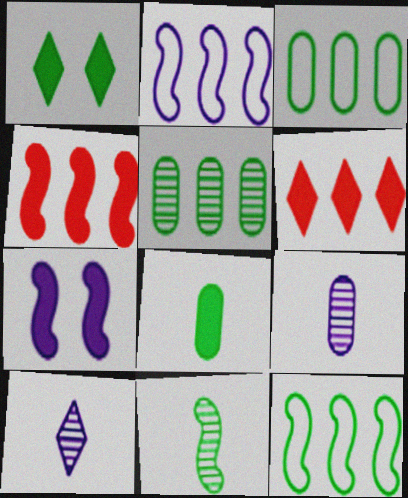[[1, 3, 11], 
[2, 5, 6], 
[6, 7, 8]]